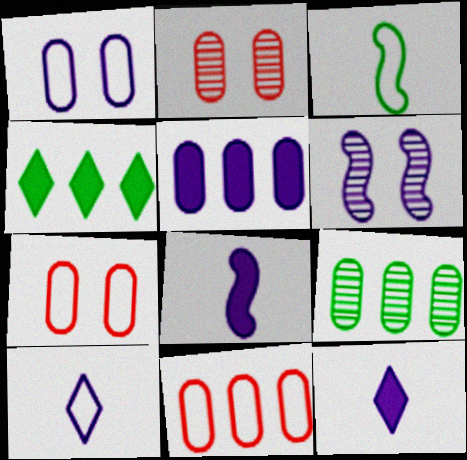[[5, 6, 10], 
[5, 9, 11]]